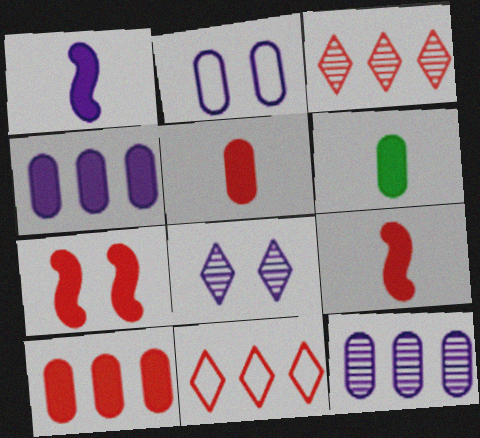[]